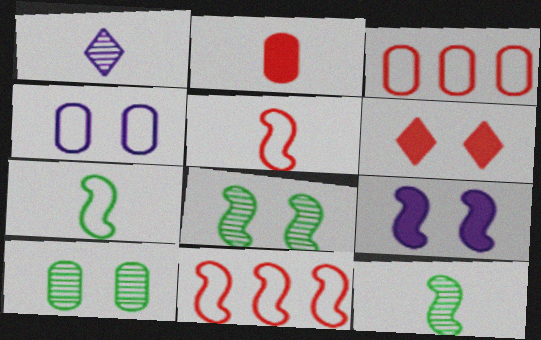[[1, 2, 7], 
[4, 6, 8], 
[9, 11, 12]]